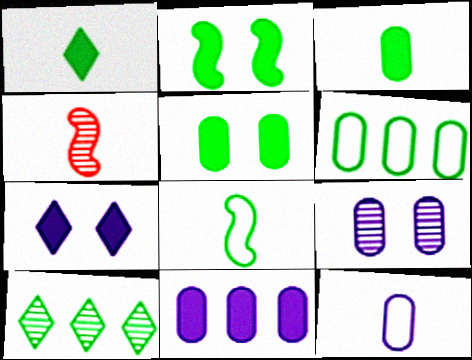[[1, 4, 12], 
[4, 6, 7], 
[4, 9, 10], 
[5, 8, 10], 
[9, 11, 12]]